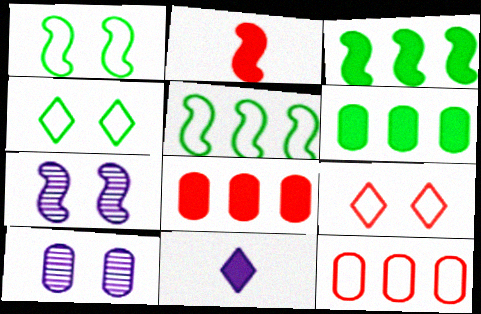[[2, 5, 7]]